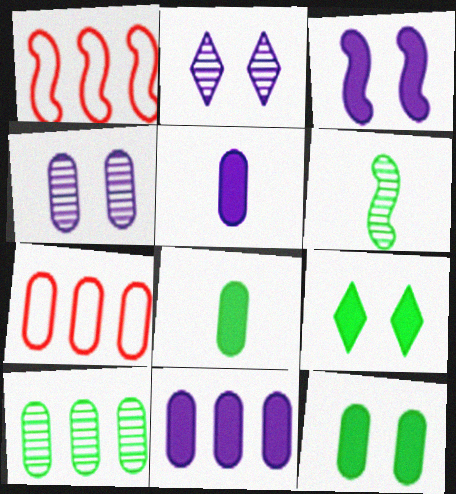[[1, 2, 8], 
[1, 3, 6], 
[4, 7, 8], 
[7, 10, 11]]